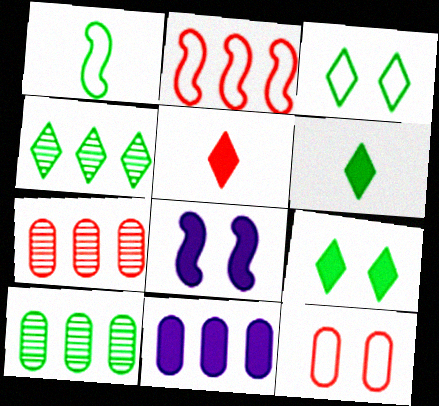[[1, 9, 10], 
[2, 4, 11], 
[3, 4, 6]]